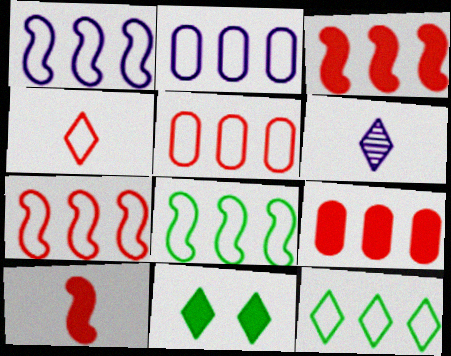[[1, 5, 12], 
[1, 7, 8], 
[2, 7, 12]]